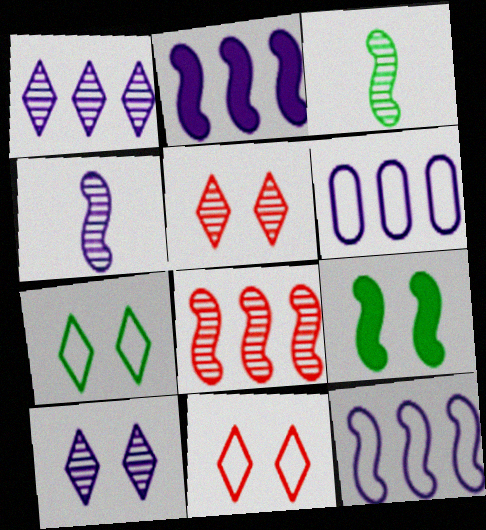[[1, 2, 6]]